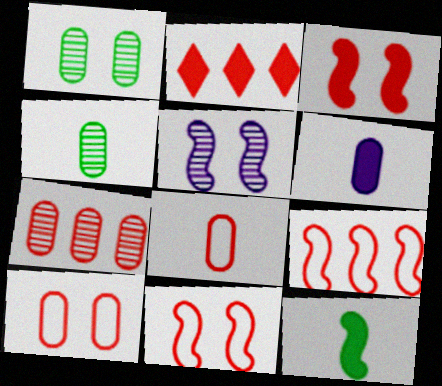[[2, 7, 9], 
[4, 6, 8], 
[5, 9, 12]]